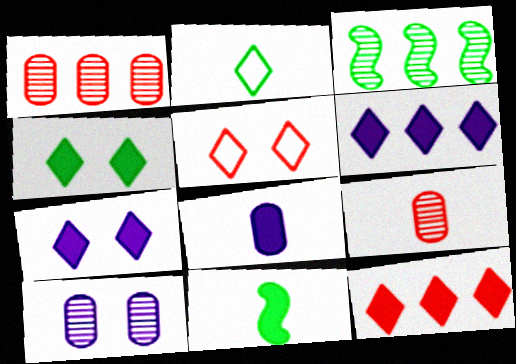[[3, 5, 8]]